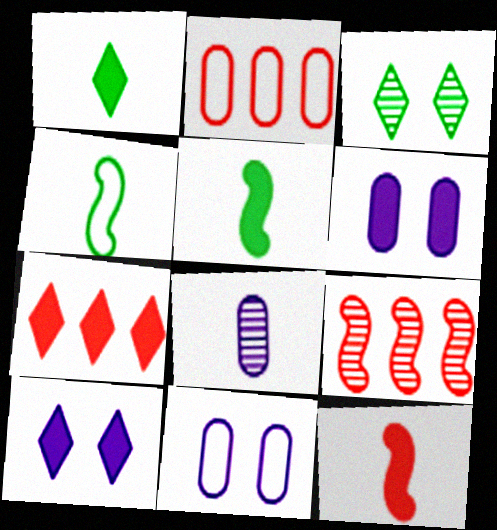[[1, 7, 10], 
[1, 9, 11], 
[2, 7, 9], 
[3, 8, 9], 
[5, 6, 7]]